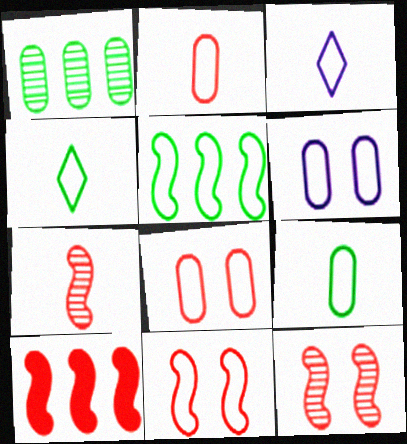[[3, 5, 8], 
[7, 10, 11]]